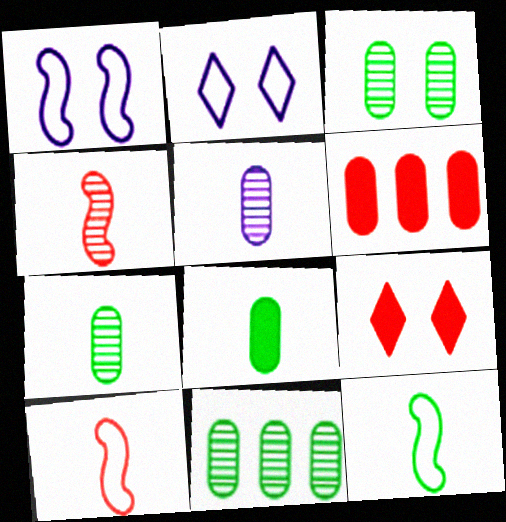[[1, 3, 9], 
[3, 7, 11]]